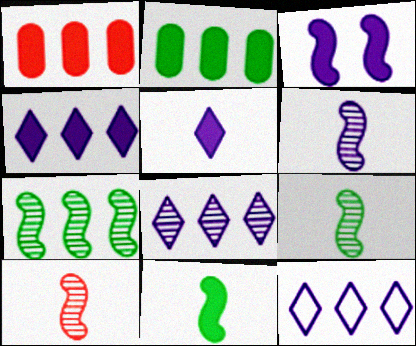[[1, 7, 12], 
[4, 8, 12], 
[6, 9, 10]]